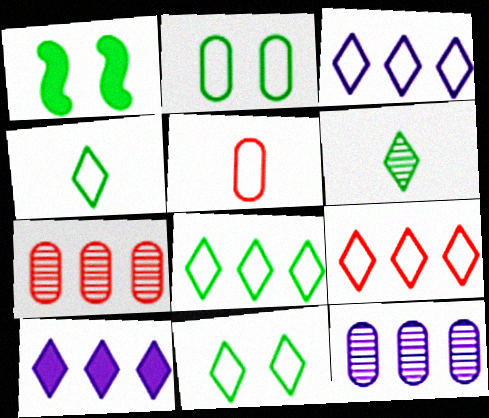[[3, 8, 9], 
[4, 8, 11]]